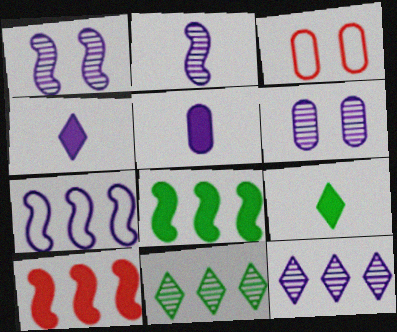[[2, 6, 12], 
[4, 6, 7]]